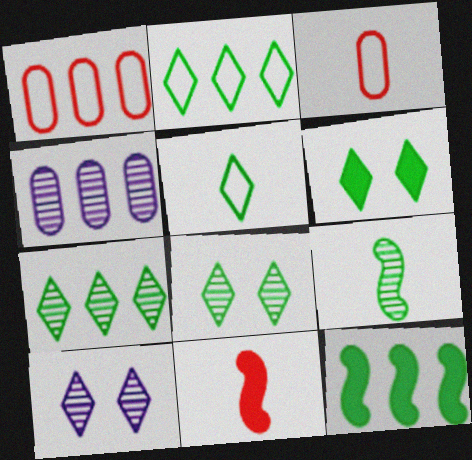[[3, 10, 12], 
[5, 6, 7]]